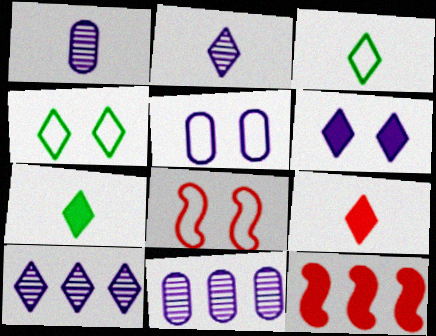[[1, 4, 12], 
[2, 3, 9], 
[4, 5, 8], 
[4, 9, 10], 
[7, 8, 11]]